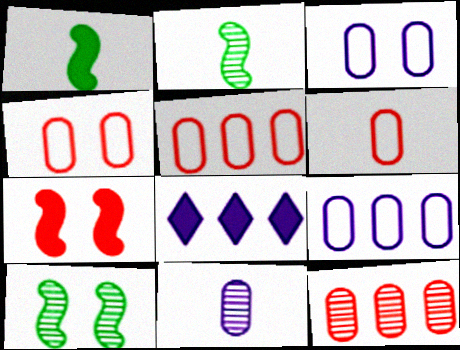[[2, 4, 8], 
[4, 5, 6], 
[6, 8, 10]]